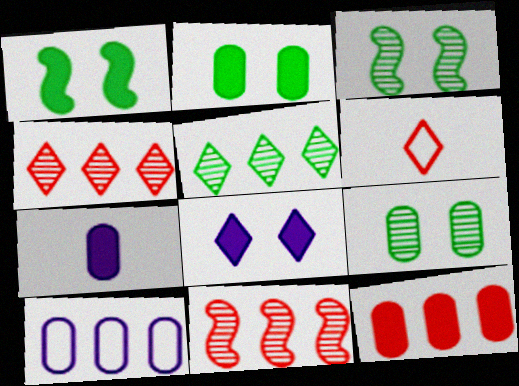[[2, 7, 12], 
[5, 6, 8]]